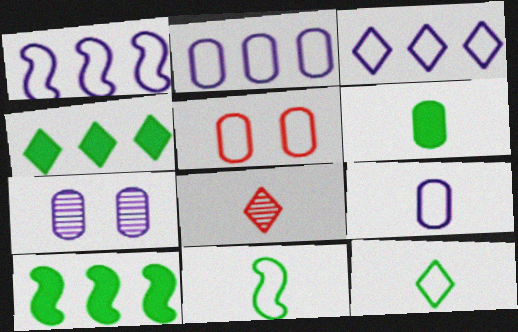[[1, 2, 3], 
[1, 5, 12], 
[3, 5, 11]]